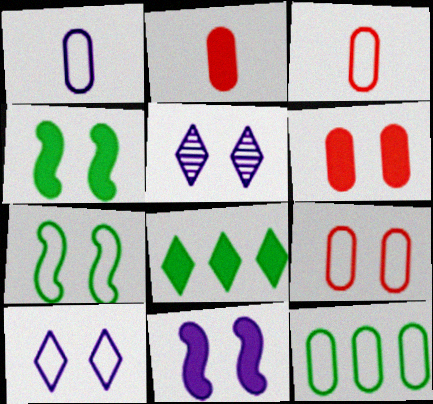[[1, 9, 12], 
[2, 8, 11], 
[4, 5, 9], 
[5, 6, 7], 
[7, 9, 10]]